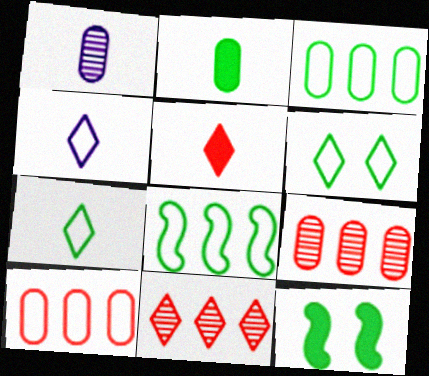[[4, 9, 12]]